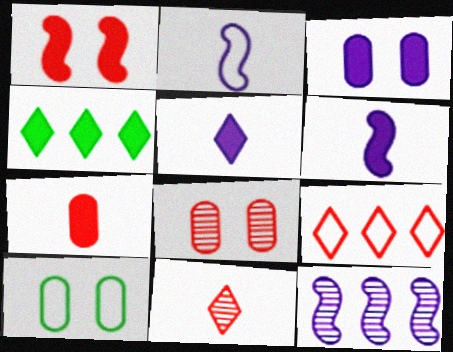[[2, 4, 8], 
[2, 9, 10], 
[3, 8, 10]]